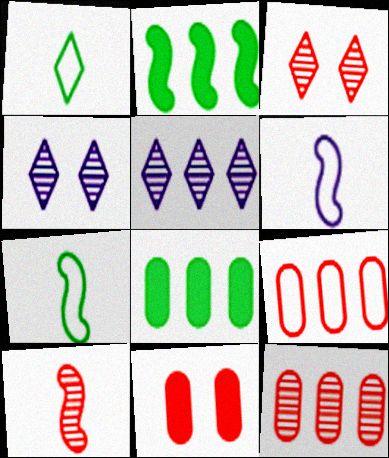[[2, 5, 9], 
[3, 6, 8], 
[3, 10, 12], 
[5, 7, 11]]